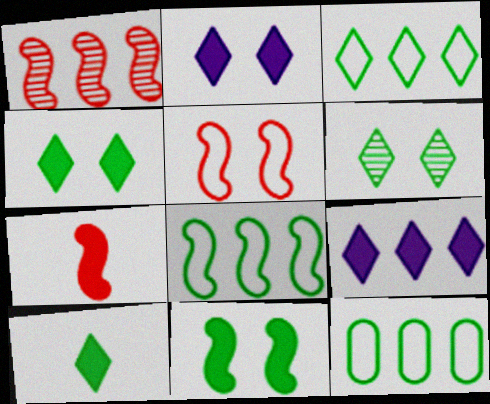[[1, 5, 7], 
[1, 9, 12], 
[3, 6, 10], 
[3, 8, 12]]